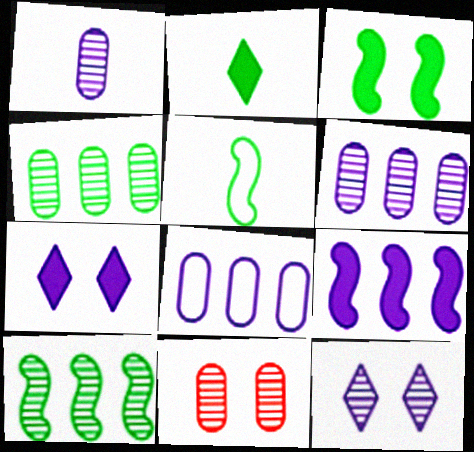[[1, 4, 11], 
[3, 5, 10]]